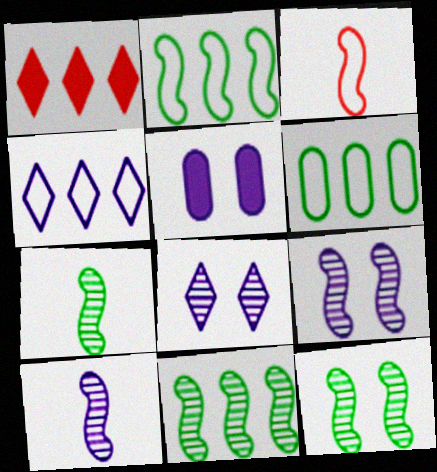[[4, 5, 10], 
[7, 11, 12]]